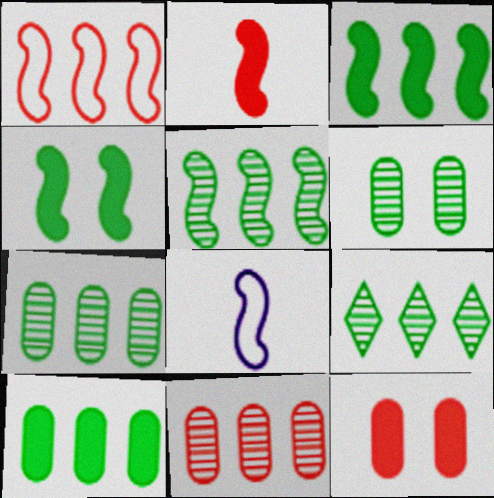[[5, 7, 9], 
[8, 9, 12]]